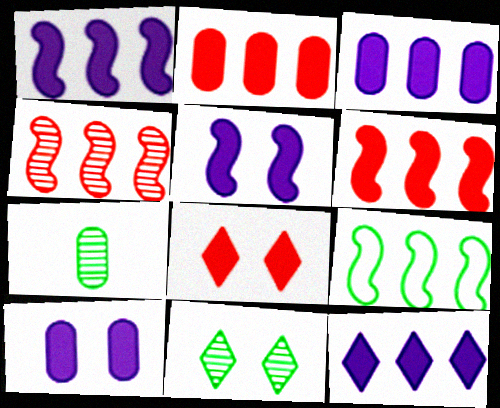[[1, 3, 12], 
[1, 4, 9]]